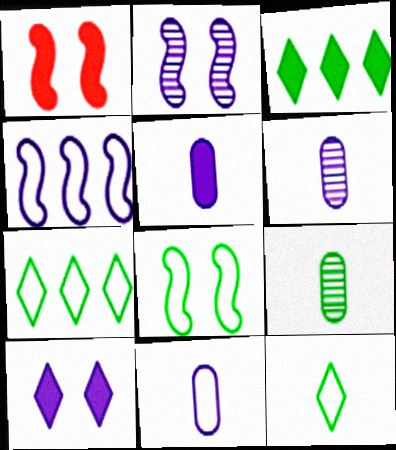[[1, 2, 8], 
[1, 3, 5], 
[1, 6, 7], 
[3, 8, 9], 
[4, 6, 10], 
[5, 6, 11]]